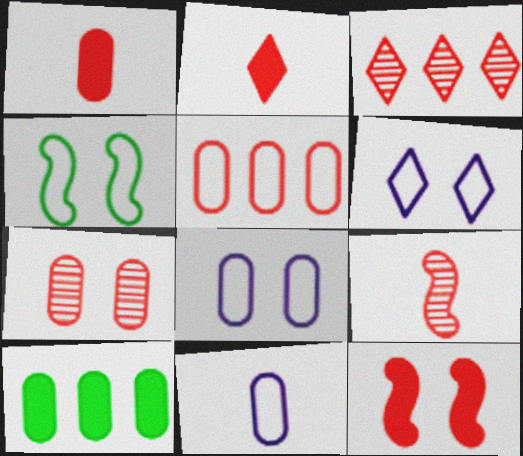[[1, 5, 7], 
[3, 7, 9], 
[6, 9, 10], 
[7, 10, 11]]